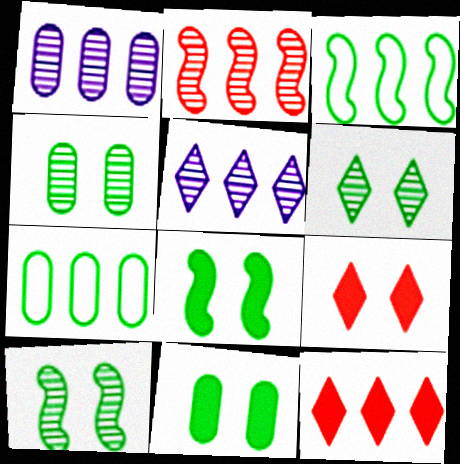[[1, 3, 12], 
[4, 6, 10]]